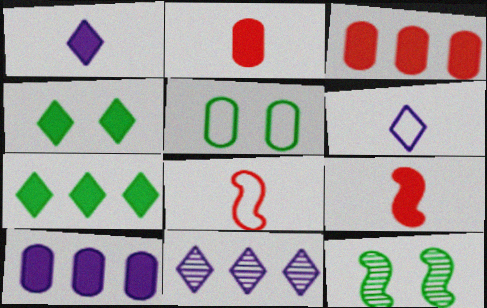[[3, 6, 12], 
[4, 5, 12], 
[4, 9, 10], 
[5, 9, 11]]